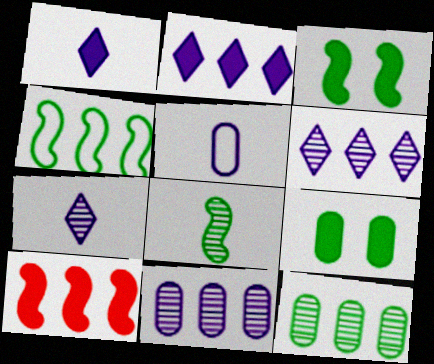[[1, 9, 10], 
[3, 4, 8]]